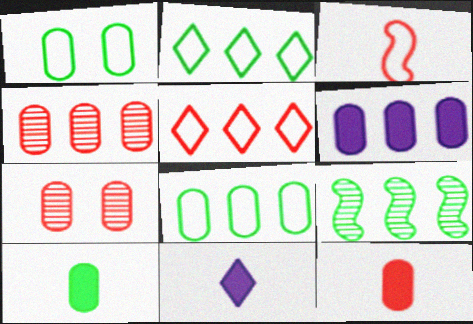[[4, 6, 8], 
[5, 6, 9]]